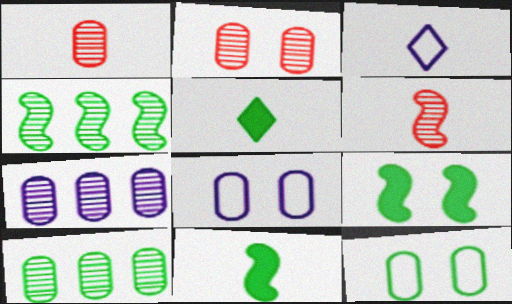[[1, 3, 11], 
[4, 5, 12]]